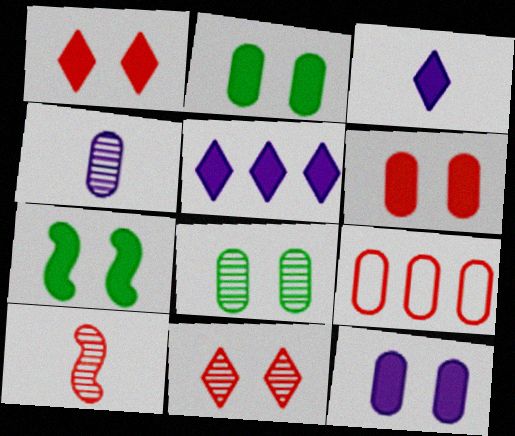[[1, 7, 12], 
[1, 9, 10], 
[2, 4, 9], 
[2, 6, 12]]